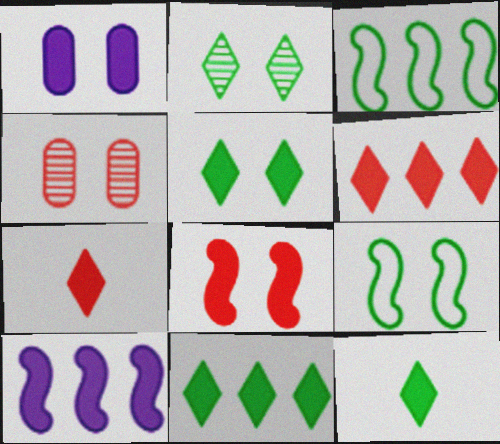[[1, 5, 8], 
[5, 11, 12]]